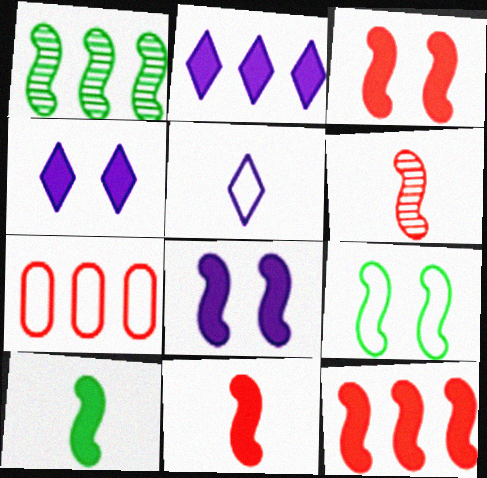[[1, 2, 7], 
[1, 9, 10], 
[3, 11, 12], 
[5, 7, 9], 
[8, 10, 12]]